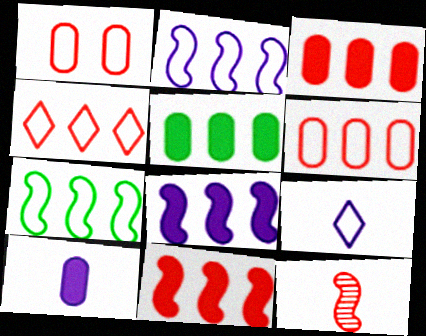[[1, 7, 9]]